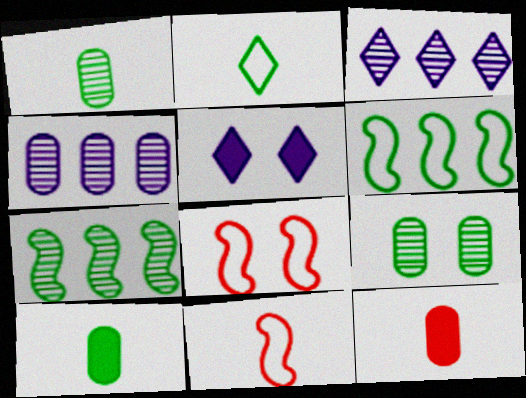[[3, 8, 10], 
[5, 8, 9]]